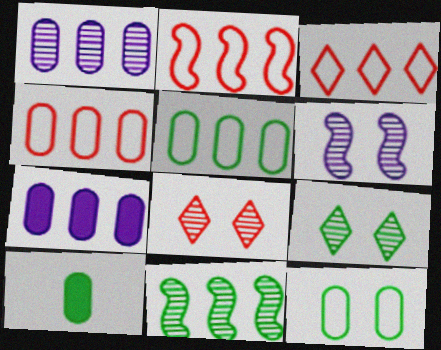[[2, 3, 4], 
[3, 6, 10], 
[3, 7, 11]]